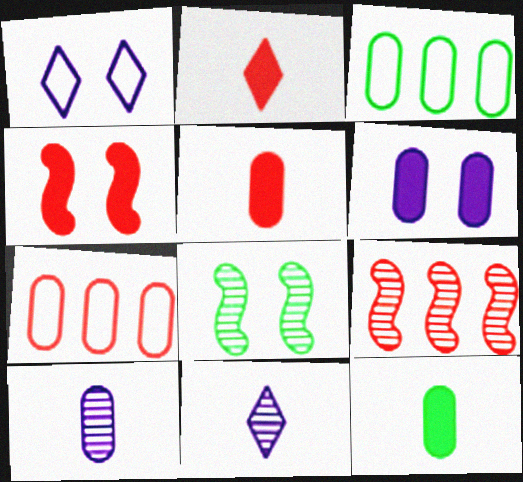[[1, 9, 12], 
[3, 4, 11]]